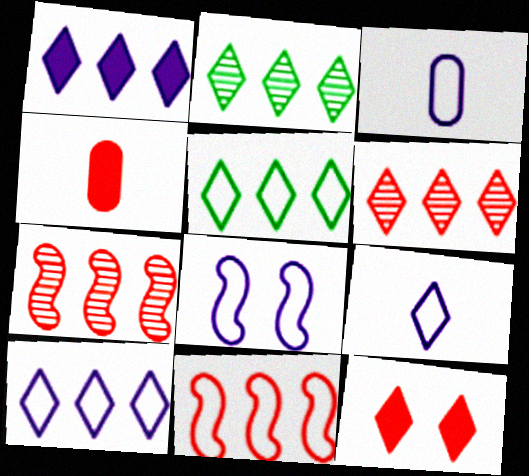[[1, 5, 6], 
[2, 4, 8], 
[2, 9, 12], 
[3, 8, 10]]